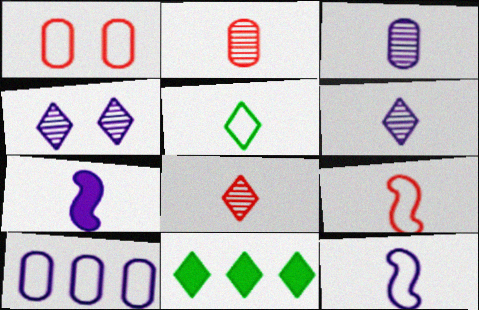[[2, 5, 7], 
[4, 7, 10]]